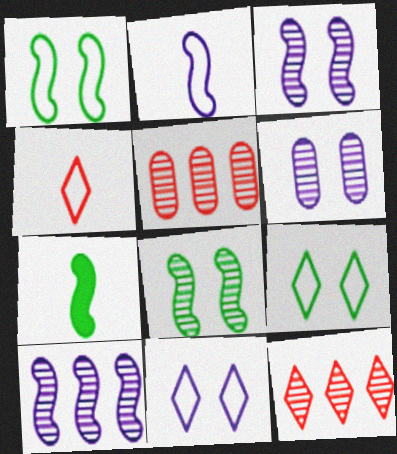[[5, 7, 11]]